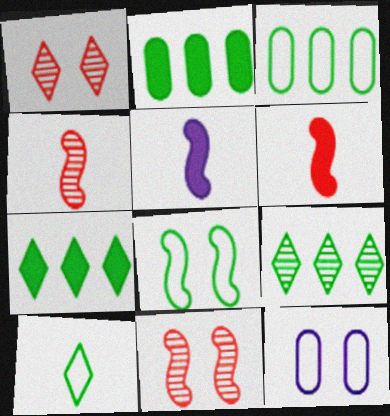[[1, 3, 5], 
[3, 8, 10], 
[4, 7, 12], 
[6, 9, 12]]